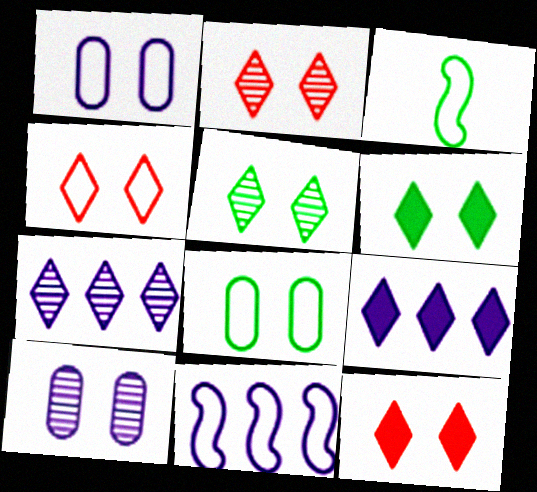[[2, 4, 12]]